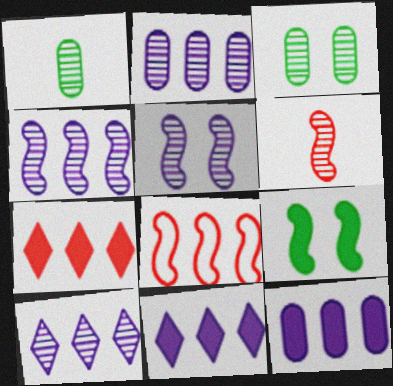[[2, 4, 10], 
[3, 6, 10]]